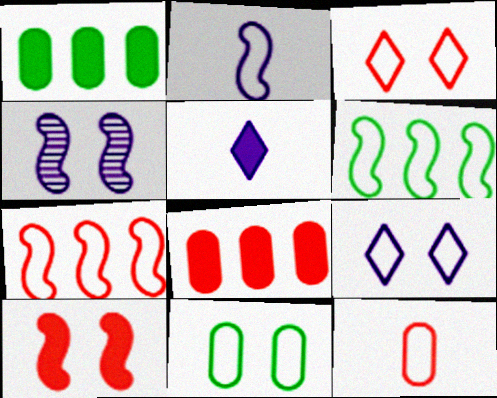[[1, 5, 10], 
[3, 7, 12], 
[6, 9, 12]]